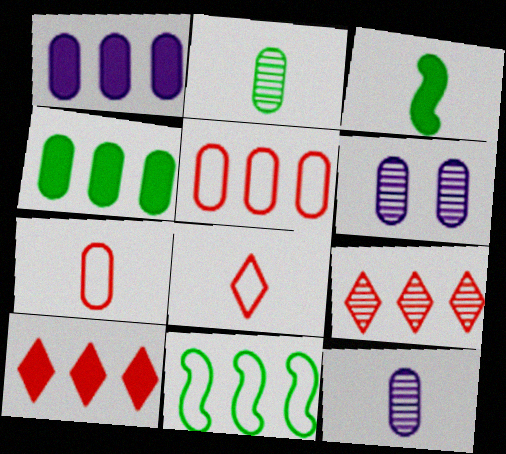[[1, 9, 11], 
[3, 8, 12], 
[4, 6, 7]]